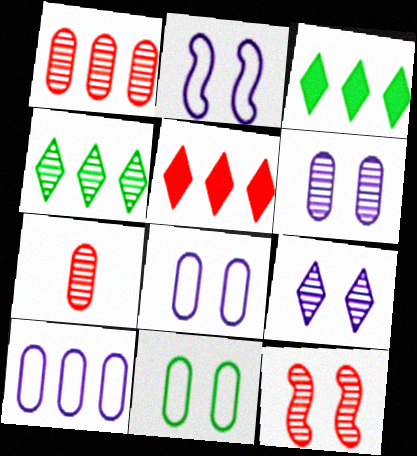[[2, 3, 7]]